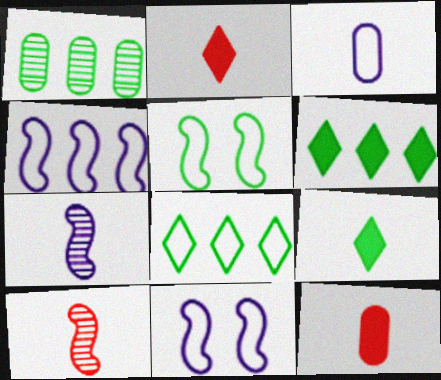[[1, 2, 11], 
[1, 5, 9], 
[3, 9, 10]]